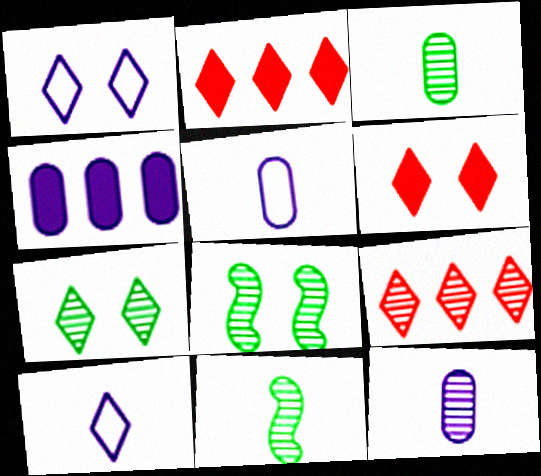[[1, 6, 7], 
[2, 5, 8], 
[2, 7, 10], 
[8, 9, 12]]